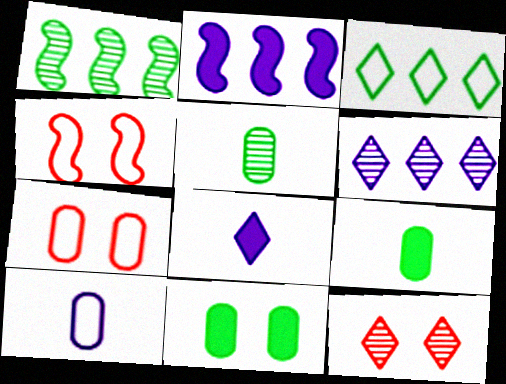[[1, 7, 8], 
[3, 4, 10], 
[3, 8, 12], 
[4, 6, 9]]